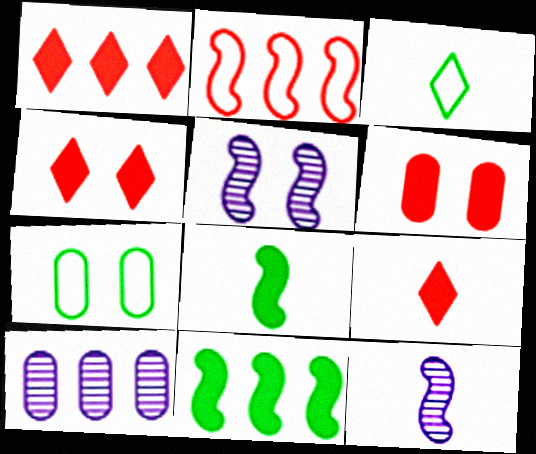[[1, 4, 9], 
[1, 7, 12], 
[2, 5, 8], 
[4, 5, 7]]